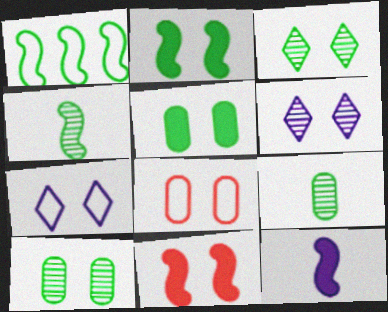[[1, 2, 4], 
[2, 6, 8], 
[7, 10, 11]]